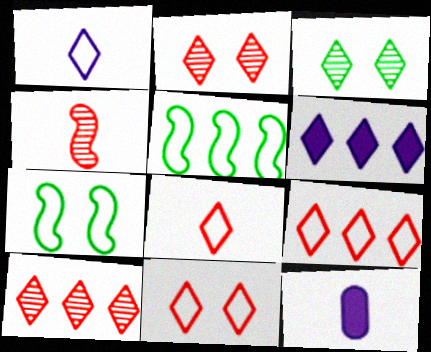[[2, 5, 12], 
[3, 6, 8], 
[7, 10, 12], 
[8, 9, 11]]